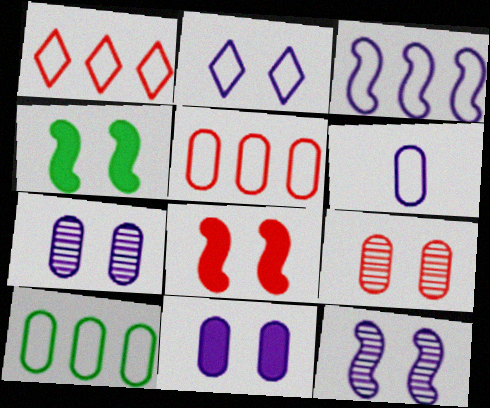[[1, 3, 10], 
[2, 3, 6], 
[2, 4, 9], 
[2, 11, 12]]